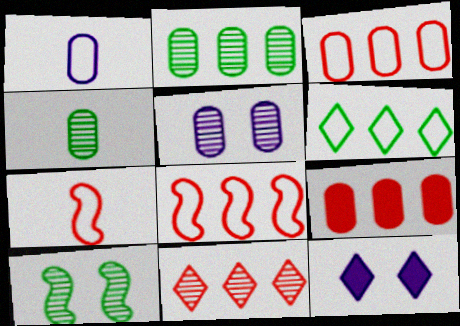[[2, 7, 12], 
[4, 8, 12], 
[8, 9, 11]]